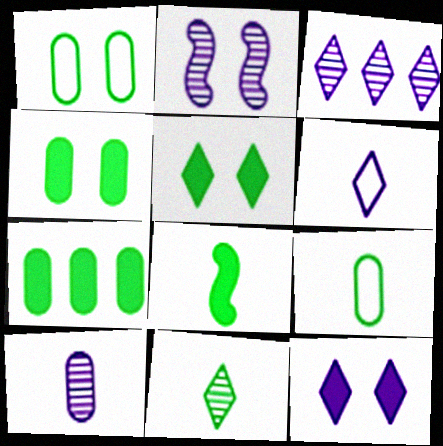[[2, 3, 10], 
[3, 6, 12], 
[5, 7, 8], 
[8, 9, 11]]